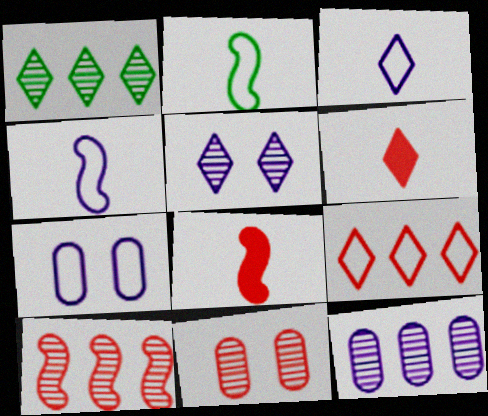[[1, 7, 8], 
[1, 10, 12], 
[2, 7, 9], 
[8, 9, 11]]